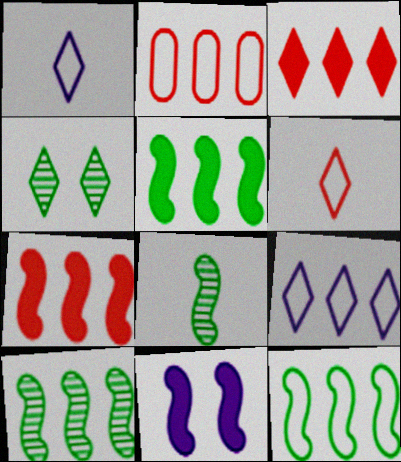[[1, 3, 4], 
[2, 9, 12], 
[5, 10, 12]]